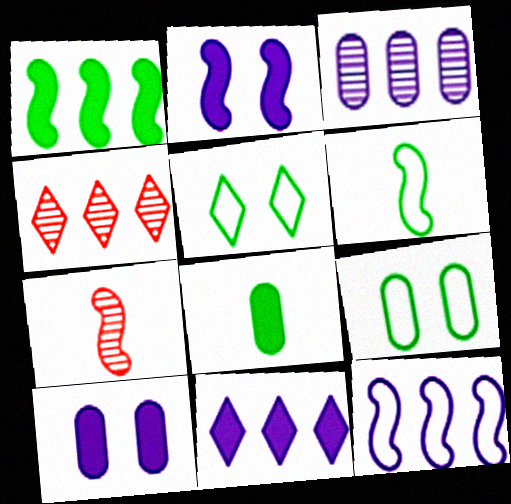[[3, 11, 12], 
[4, 6, 10], 
[7, 9, 11]]